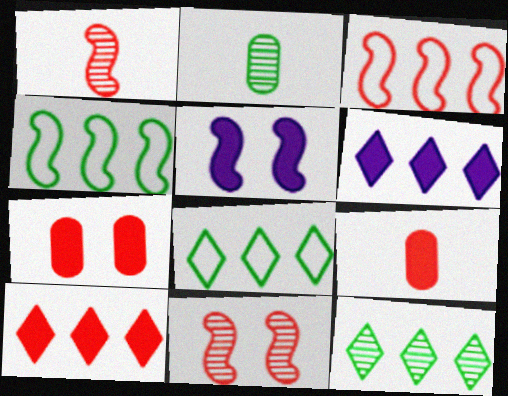[[1, 4, 5]]